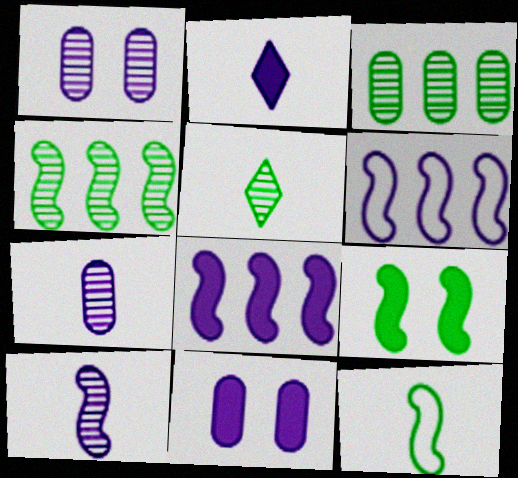[[1, 2, 6], 
[2, 8, 11], 
[4, 9, 12]]